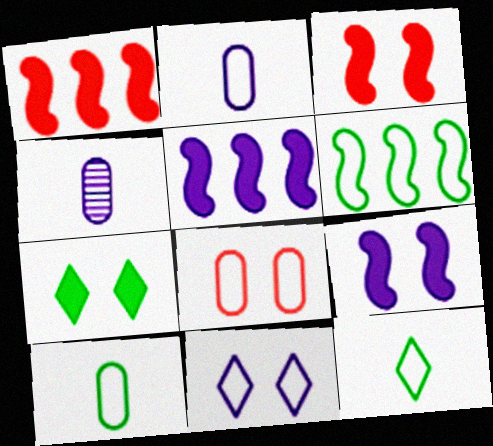[[4, 5, 11]]